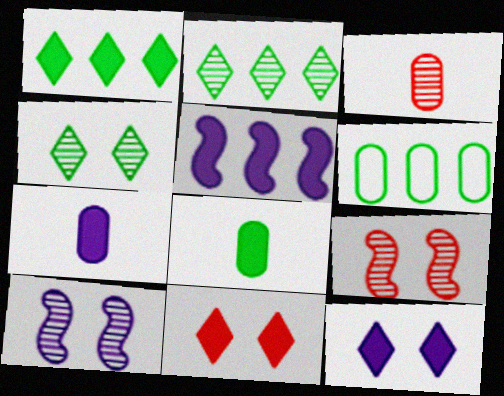[[2, 3, 10], 
[5, 7, 12], 
[5, 8, 11]]